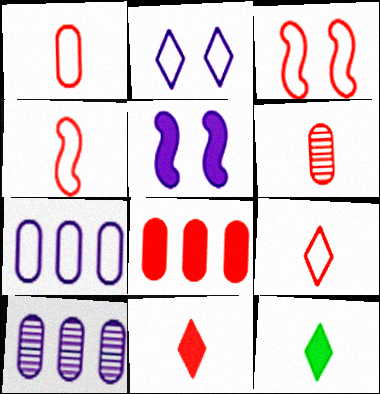[[1, 4, 9], 
[3, 10, 12], 
[4, 6, 11], 
[5, 8, 12]]